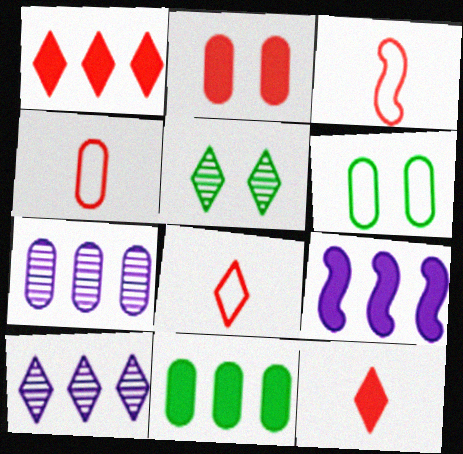[[1, 9, 11], 
[3, 4, 8], 
[4, 5, 9]]